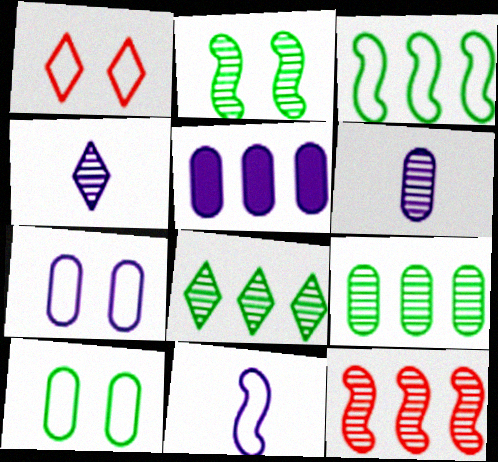[[5, 6, 7]]